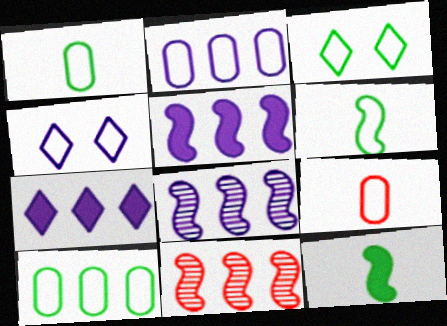[[2, 7, 8], 
[3, 6, 10], 
[7, 10, 11]]